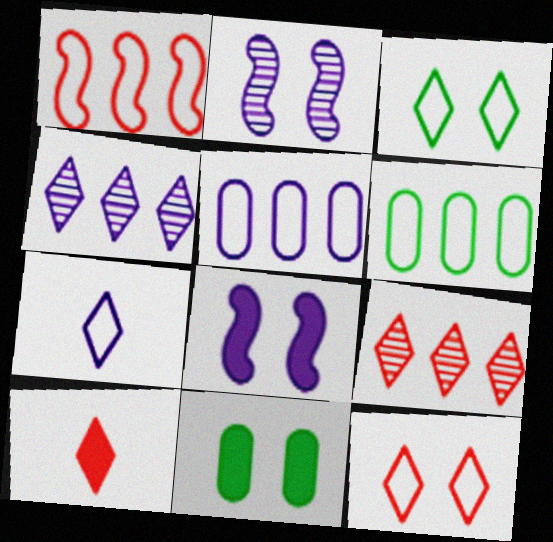[[2, 6, 10], 
[2, 11, 12], 
[3, 4, 10], 
[9, 10, 12]]